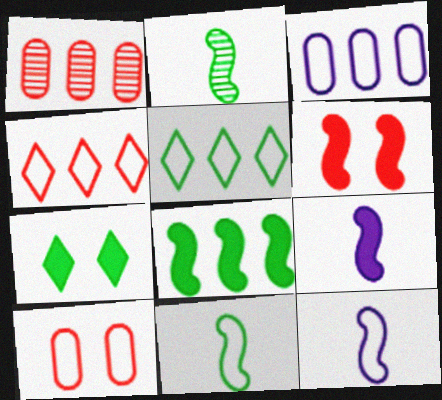[[1, 7, 12], 
[5, 10, 12], 
[6, 8, 9]]